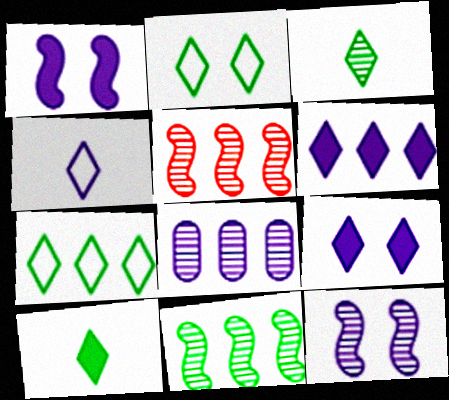[[1, 4, 8]]